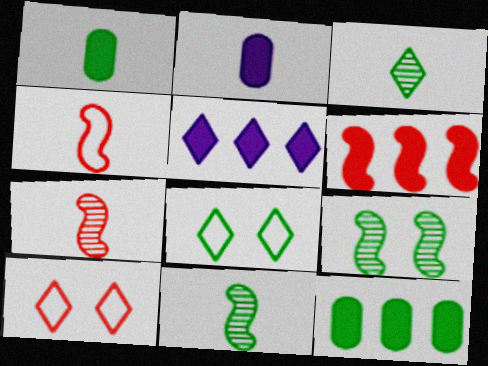[[2, 3, 4], 
[3, 5, 10], 
[5, 6, 12], 
[8, 11, 12]]